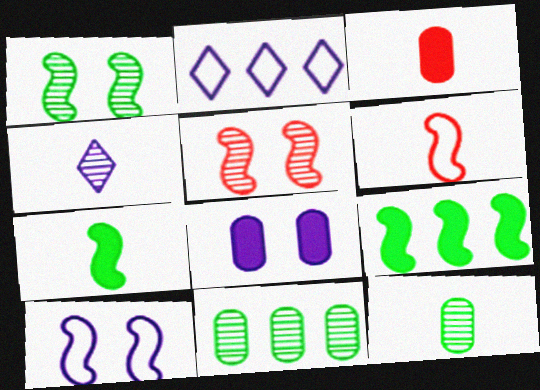[[1, 2, 3], 
[4, 5, 11]]